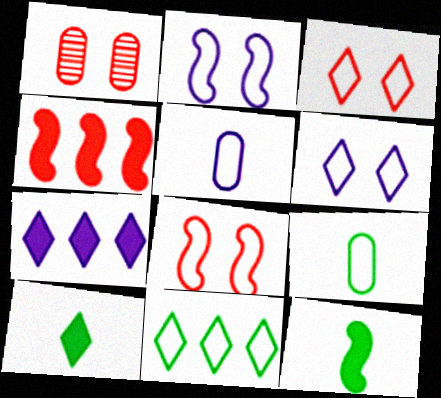[[5, 8, 11]]